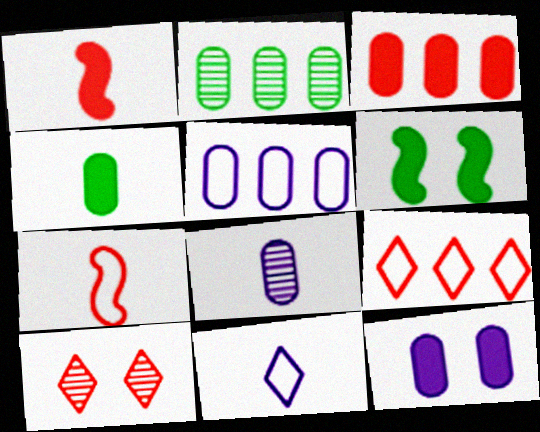[[2, 3, 5], 
[3, 4, 12], 
[3, 7, 10], 
[5, 8, 12], 
[6, 8, 9]]